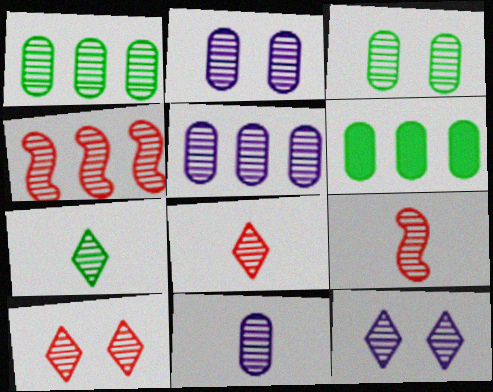[[1, 9, 12], 
[2, 4, 7], 
[2, 5, 11], 
[7, 9, 11]]